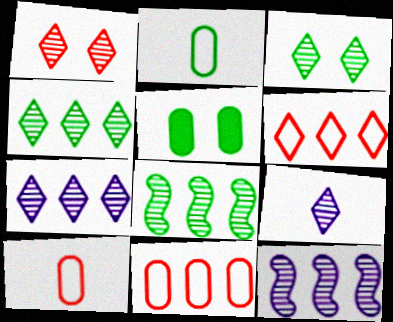[[1, 4, 9]]